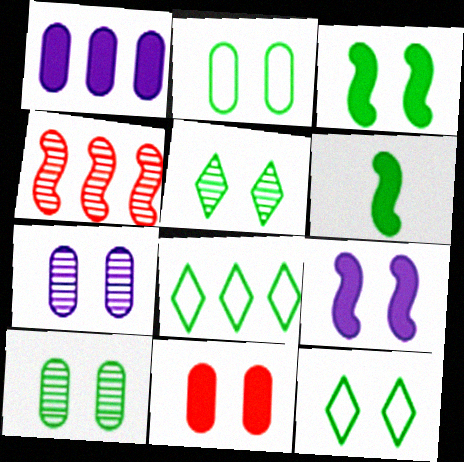[[1, 4, 8], 
[2, 3, 5], 
[2, 7, 11], 
[3, 10, 12], 
[6, 8, 10]]